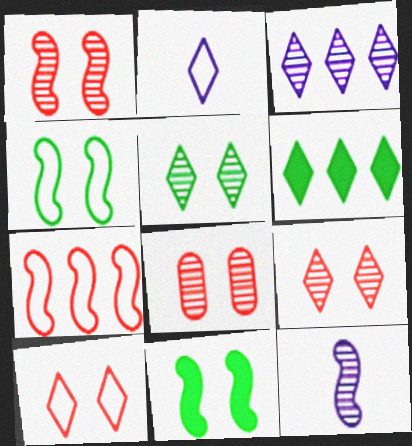[[1, 8, 9], 
[2, 6, 9], 
[7, 11, 12]]